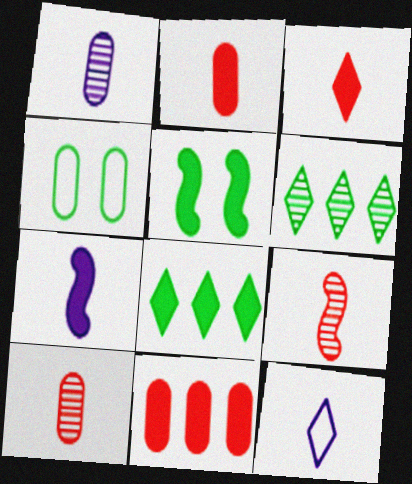[[1, 4, 11], 
[1, 7, 12]]